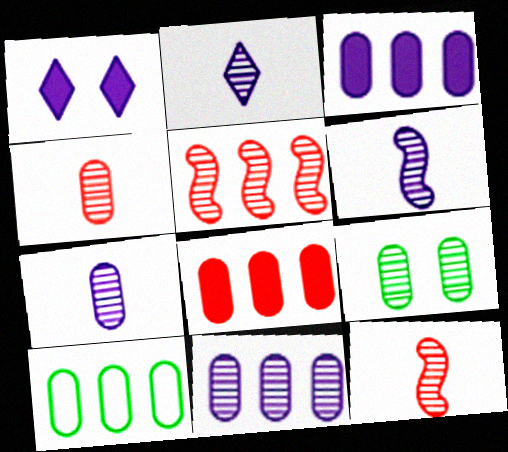[[1, 10, 12], 
[2, 5, 9], 
[2, 6, 7], 
[4, 9, 11], 
[8, 10, 11]]